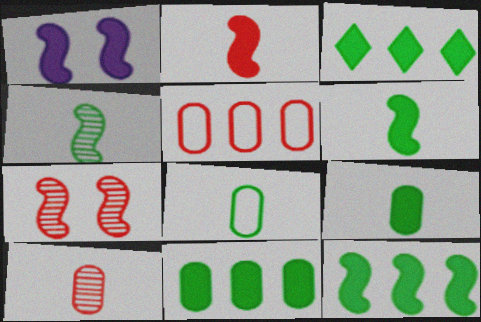[[1, 2, 12], 
[3, 11, 12]]